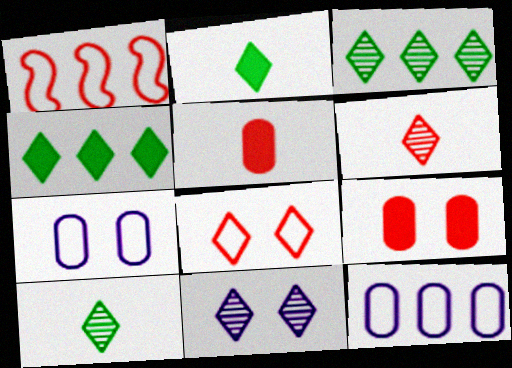[[1, 6, 9], 
[3, 6, 11]]